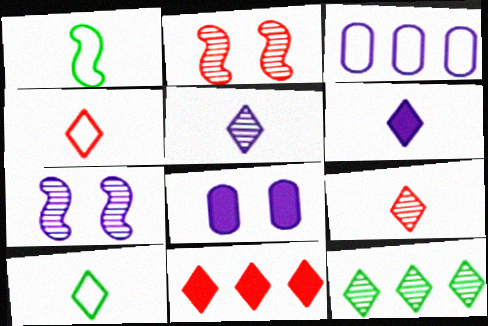[[3, 6, 7], 
[6, 9, 10]]